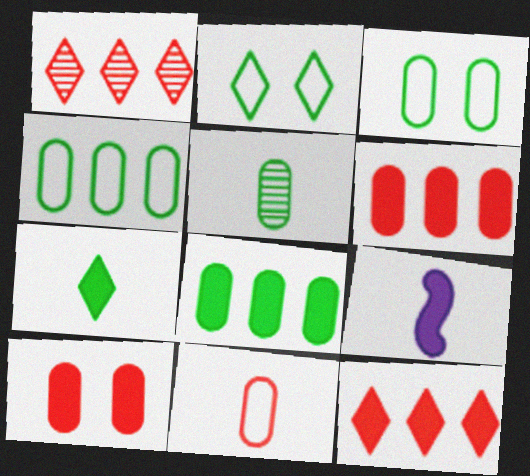[[1, 3, 9], 
[3, 5, 8]]